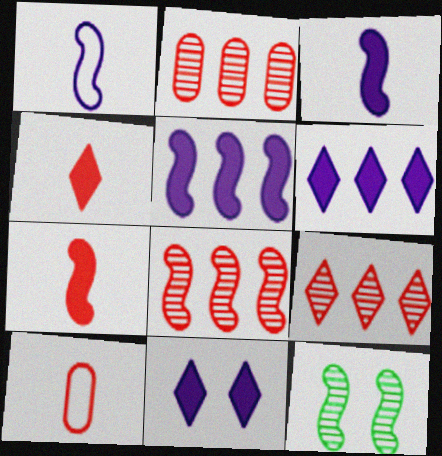[[2, 8, 9], 
[6, 10, 12]]